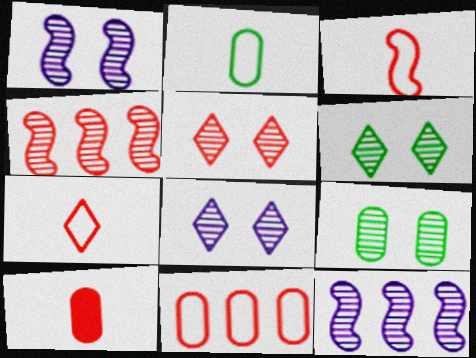[[1, 5, 9], 
[5, 6, 8]]